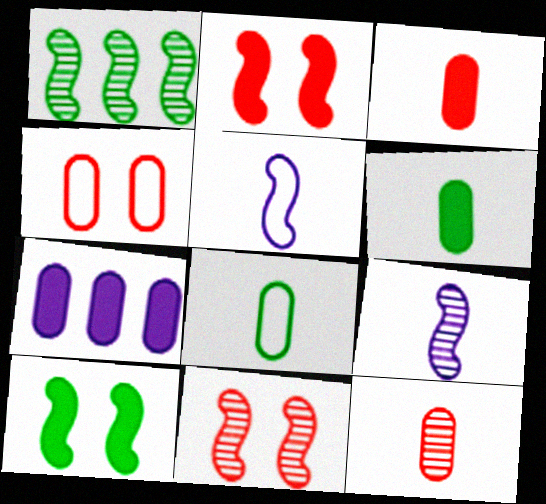[[1, 2, 5], 
[1, 9, 11]]